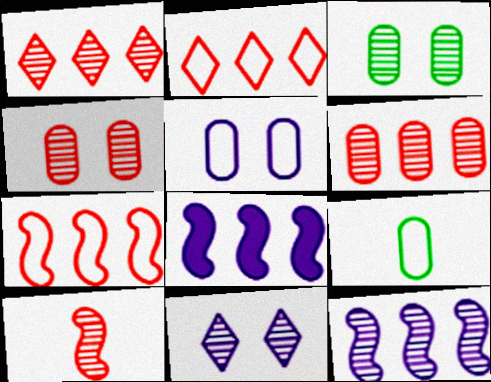[[1, 4, 10]]